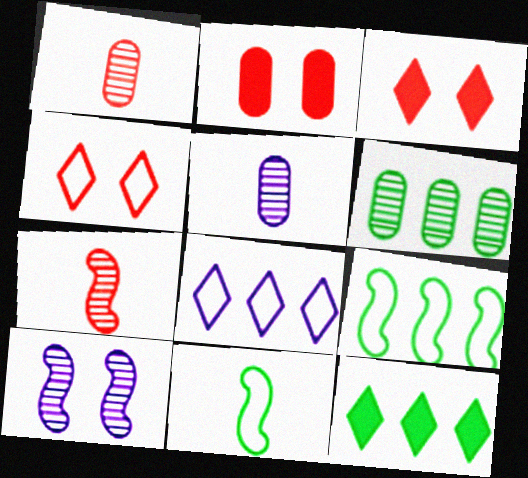[[3, 5, 9], 
[6, 9, 12]]